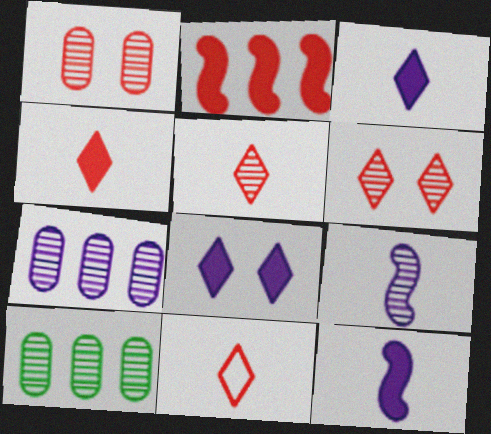[[1, 2, 11], 
[4, 5, 11], 
[6, 9, 10]]